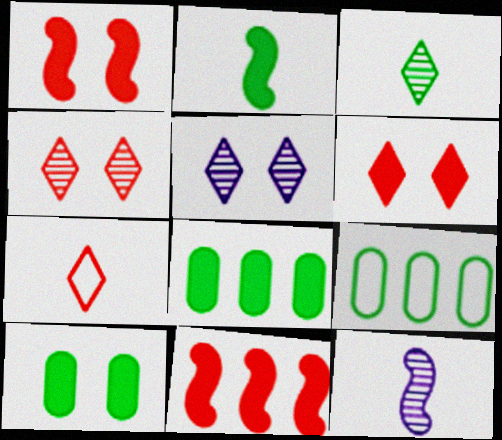[[6, 9, 12]]